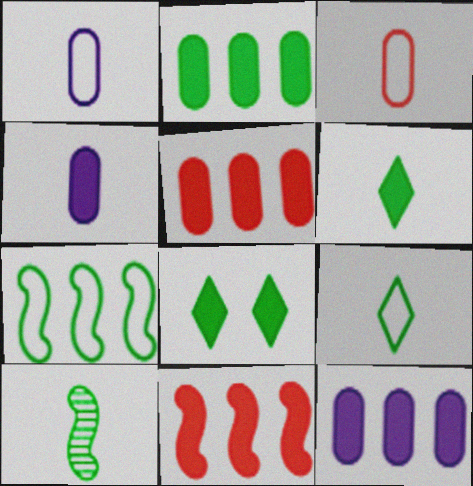[[2, 5, 12], 
[4, 8, 11]]